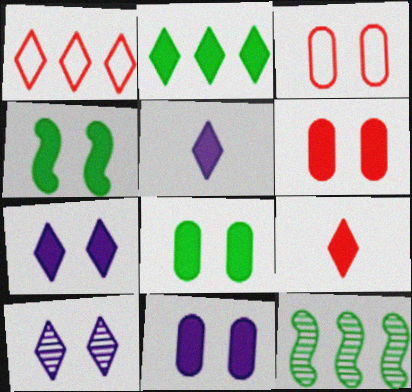[[2, 7, 9], 
[3, 4, 10], 
[3, 5, 12], 
[4, 6, 7], 
[6, 8, 11]]